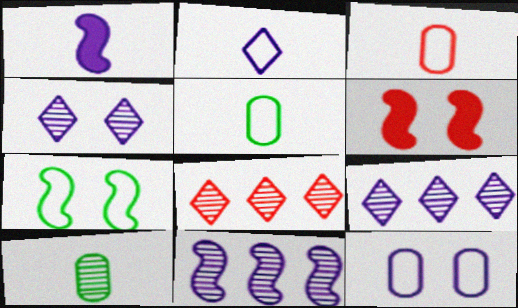[[1, 9, 12], 
[3, 6, 8], 
[5, 6, 9]]